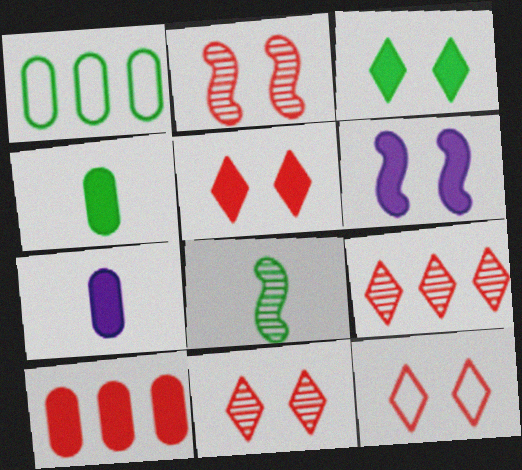[[1, 3, 8], 
[5, 11, 12]]